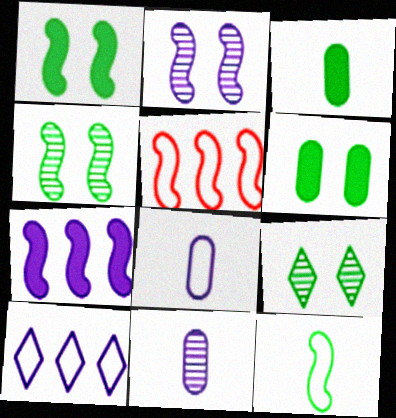[]